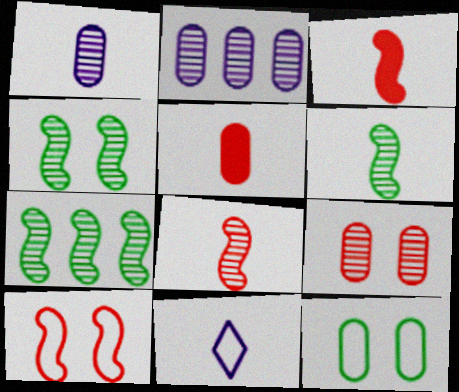[[2, 5, 12], 
[4, 6, 7], 
[5, 6, 11]]